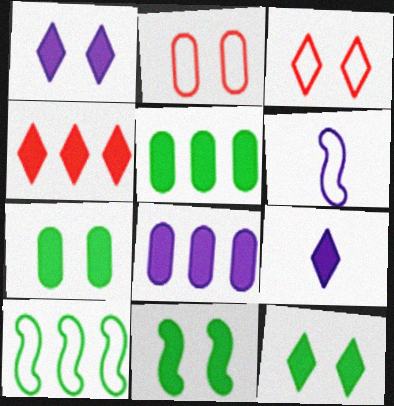[[4, 9, 12], 
[7, 11, 12]]